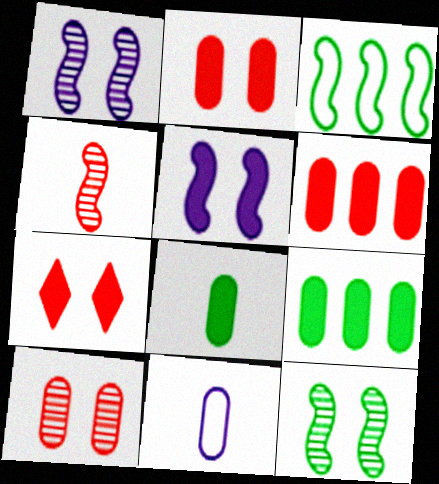[[3, 4, 5], 
[9, 10, 11]]